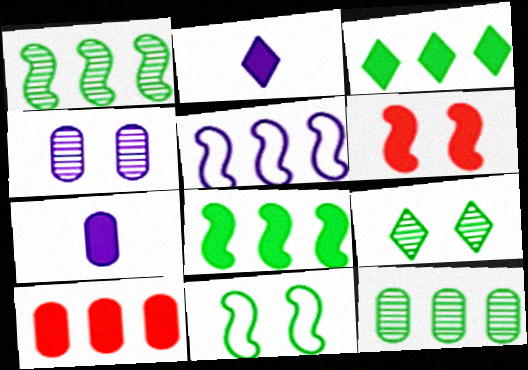[[2, 4, 5], 
[3, 6, 7]]